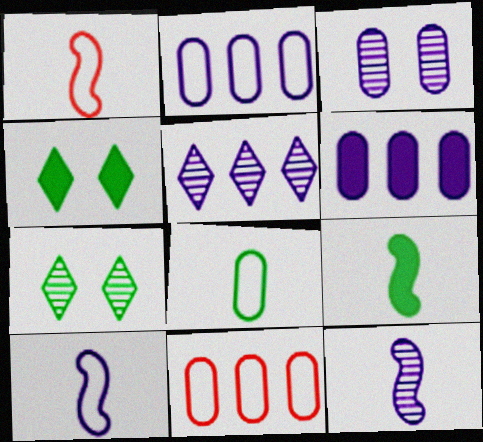[[1, 6, 7], 
[1, 9, 12], 
[3, 5, 12], 
[4, 11, 12]]